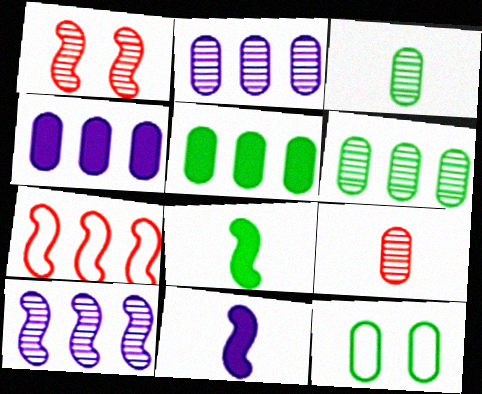[[3, 5, 12], 
[4, 9, 12]]